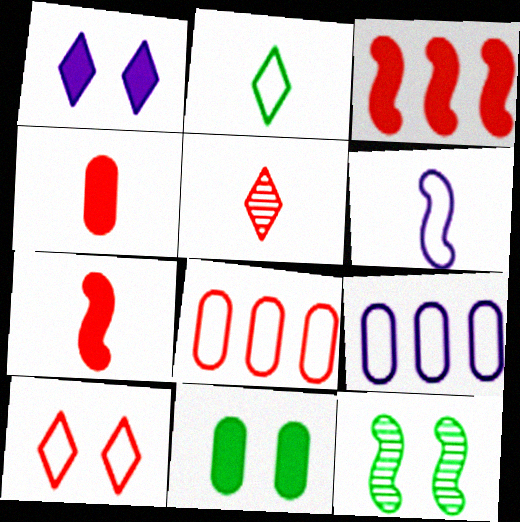[[3, 6, 12]]